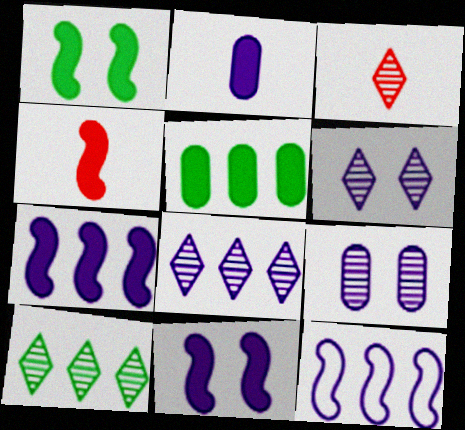[[1, 4, 7], 
[2, 6, 12], 
[3, 6, 10]]